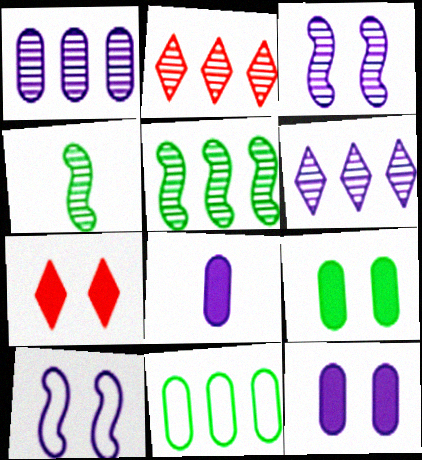[[1, 2, 5], 
[6, 8, 10]]